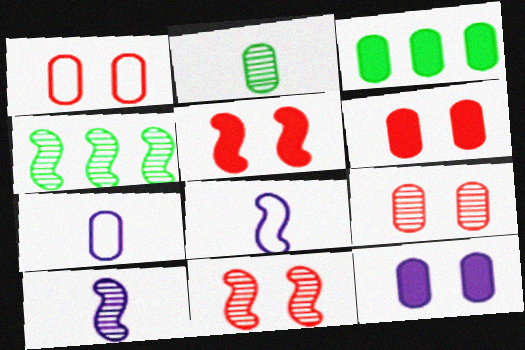[[1, 6, 9], 
[3, 7, 9], 
[4, 5, 8], 
[4, 10, 11]]